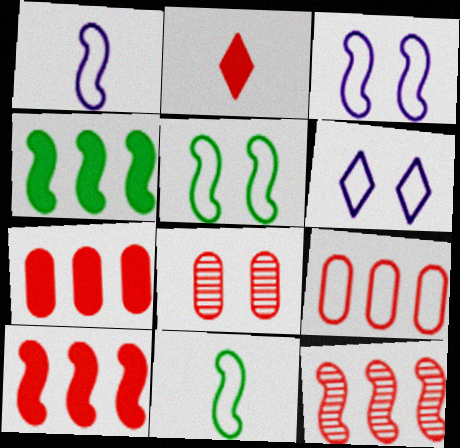[[6, 9, 11]]